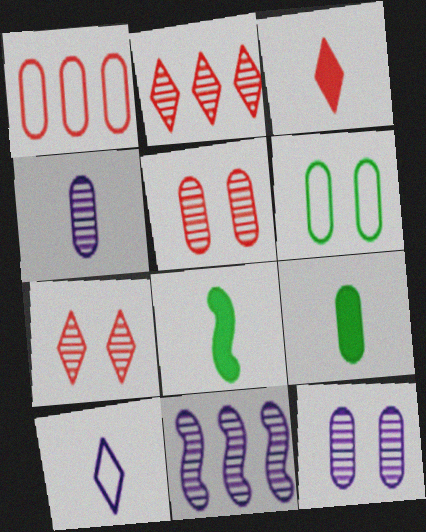[[1, 9, 12], 
[3, 6, 11]]